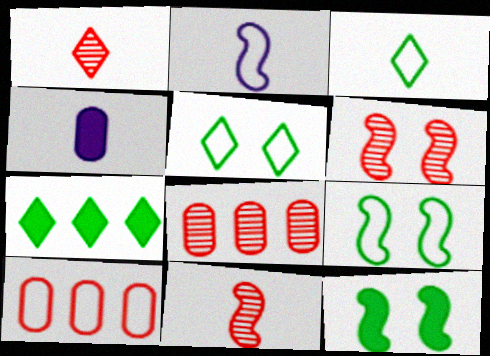[[1, 6, 8], 
[2, 5, 10], 
[3, 4, 11]]